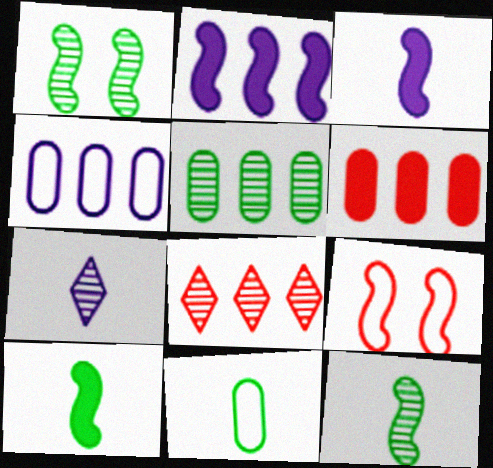[[2, 9, 12], 
[4, 5, 6]]